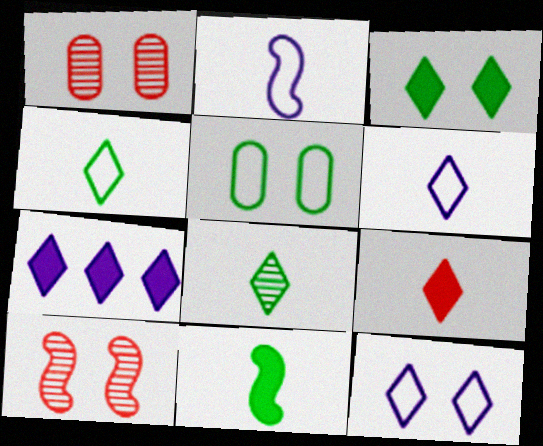[[3, 7, 9], 
[6, 8, 9]]